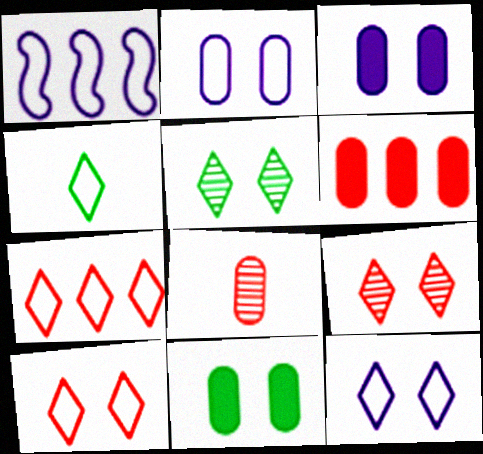[[4, 7, 12]]